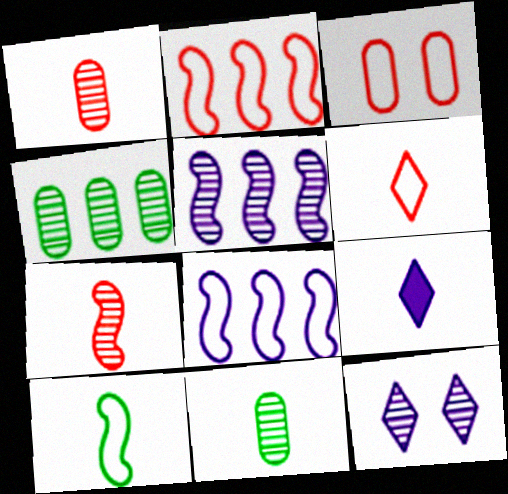[[1, 9, 10], 
[2, 3, 6], 
[4, 7, 12]]